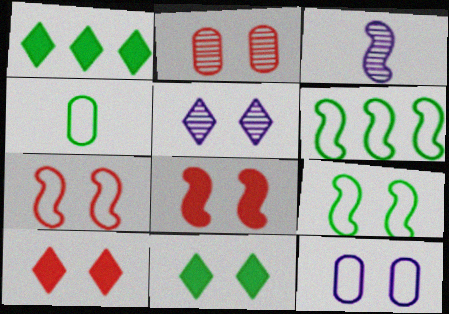[[2, 7, 10], 
[3, 6, 8]]